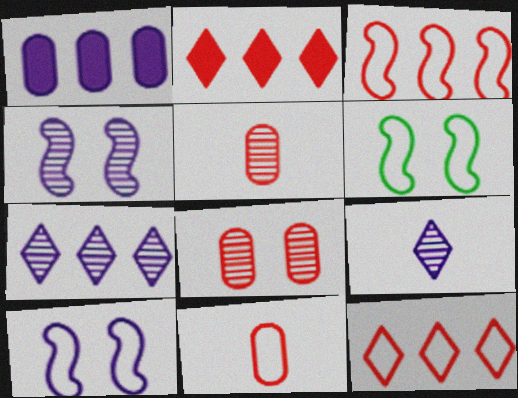[[1, 9, 10]]